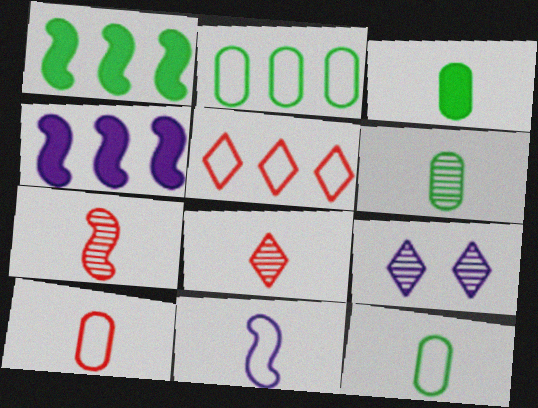[[1, 9, 10], 
[3, 6, 12], 
[3, 8, 11]]